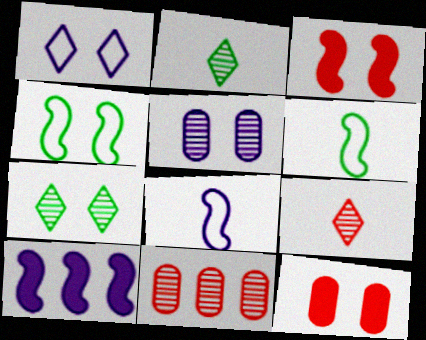[]